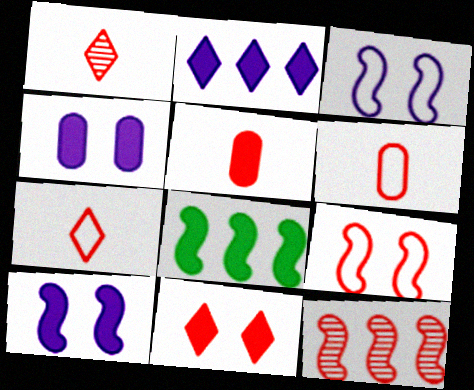[[6, 11, 12]]